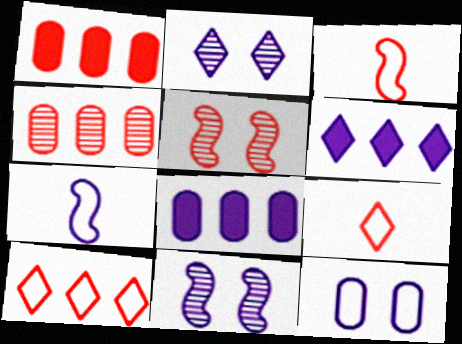[[1, 5, 9], 
[2, 7, 8]]